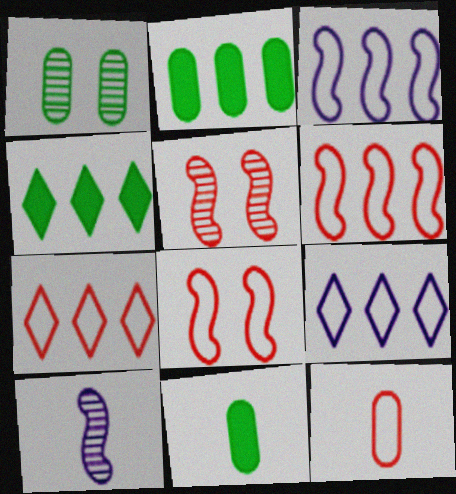[[5, 9, 11], 
[7, 8, 12]]